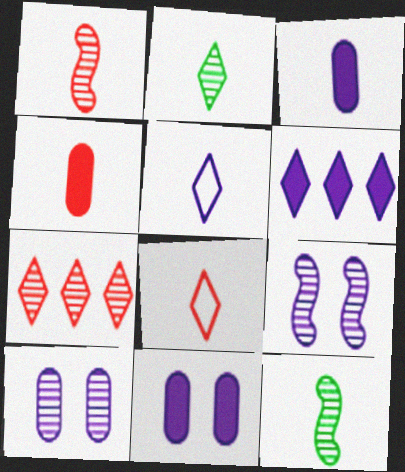[[1, 4, 8], 
[3, 8, 12], 
[4, 5, 12], 
[7, 10, 12]]